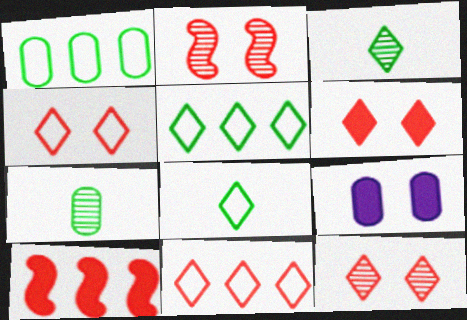[[4, 6, 12]]